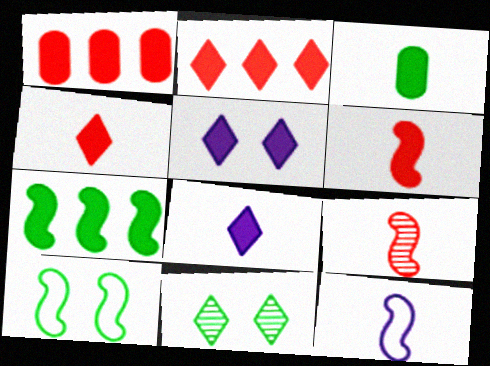[[1, 11, 12], 
[3, 6, 8]]